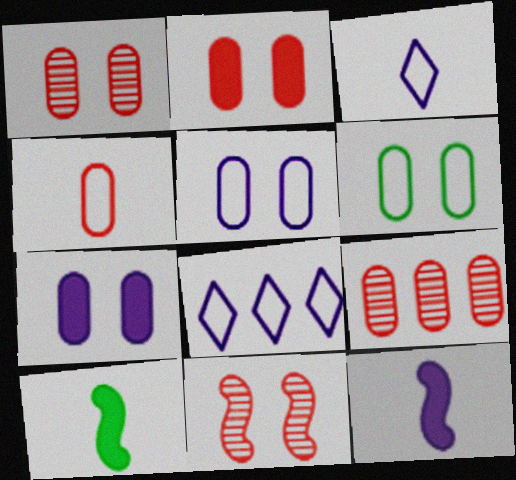[[1, 6, 7], 
[1, 8, 10], 
[2, 4, 9]]